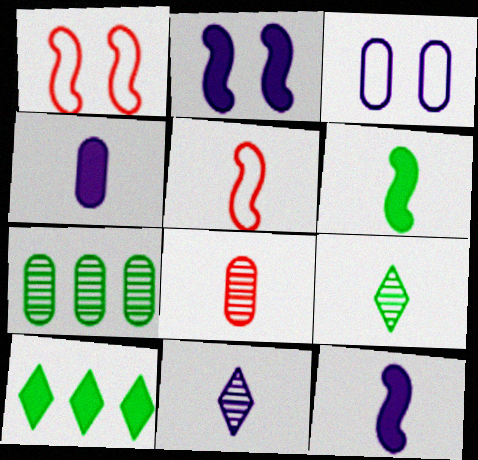[[4, 5, 9]]